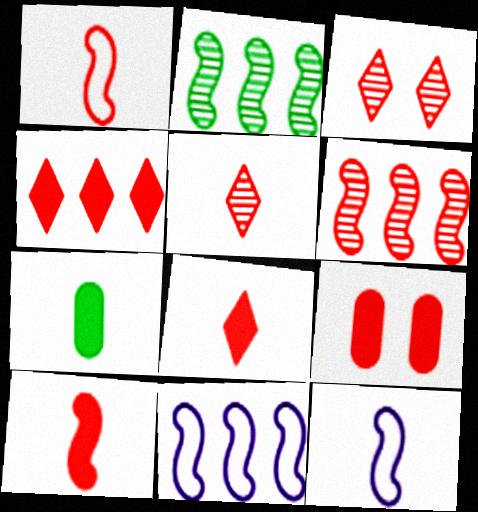[[3, 7, 11], 
[4, 9, 10], 
[5, 7, 12]]